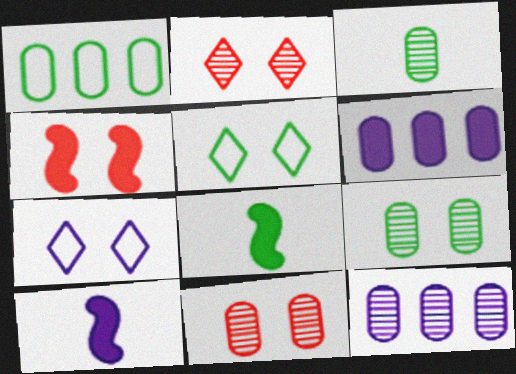[[1, 2, 10], 
[3, 11, 12], 
[4, 7, 9], 
[7, 10, 12]]